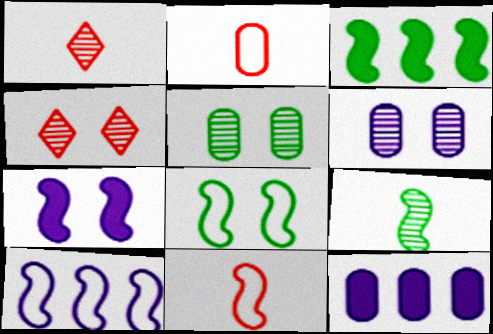[[1, 8, 12], 
[2, 5, 12], 
[3, 8, 9], 
[8, 10, 11]]